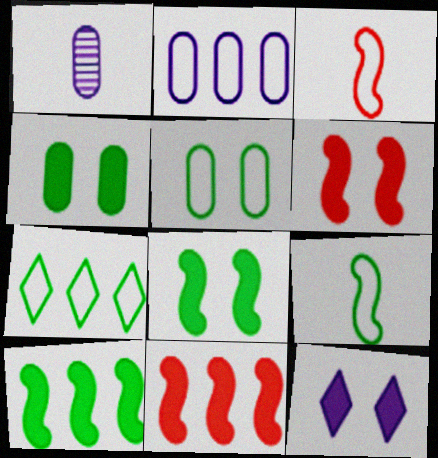[[1, 6, 7], 
[4, 6, 12], 
[5, 7, 9]]